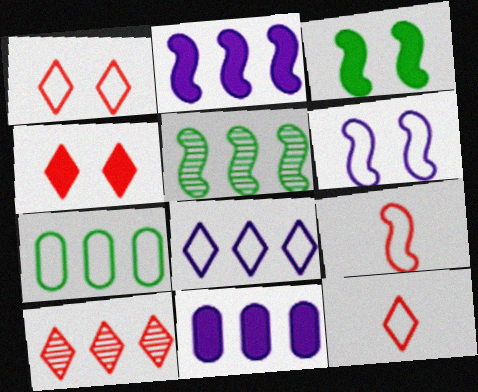[[2, 7, 10], 
[4, 10, 12], 
[6, 7, 12]]